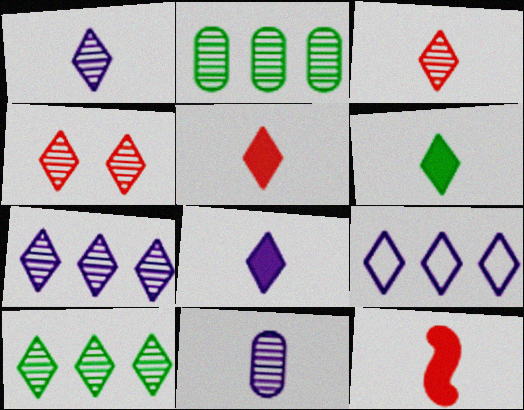[[1, 4, 10], 
[4, 6, 9], 
[5, 6, 8]]